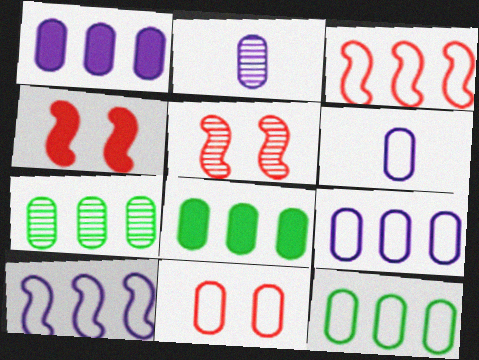[[2, 8, 11], 
[6, 11, 12], 
[7, 8, 12]]